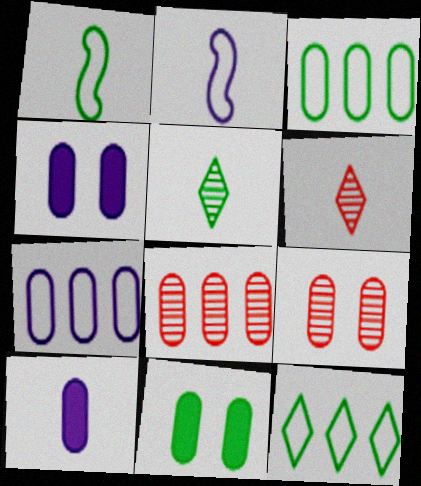[[1, 6, 10], 
[3, 9, 10]]